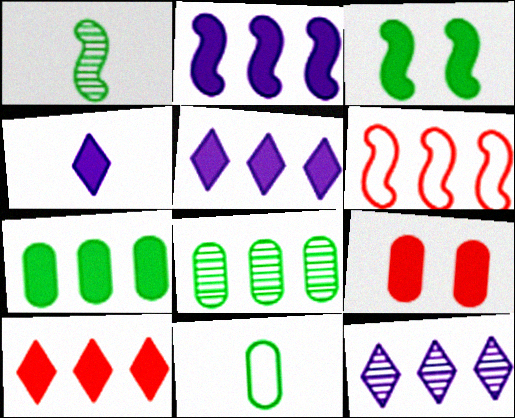[[2, 7, 10], 
[5, 6, 8], 
[6, 7, 12]]